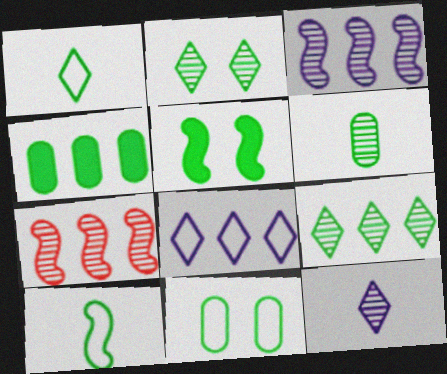[[2, 4, 10], 
[2, 5, 11], 
[4, 6, 11], 
[4, 7, 8]]